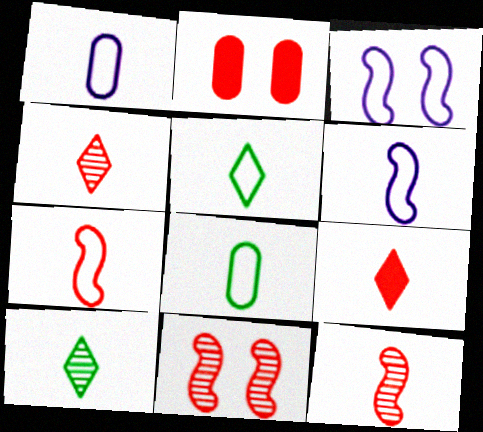[[1, 5, 7]]